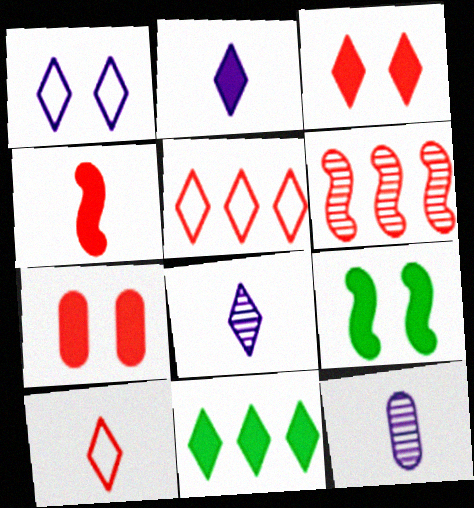[[2, 3, 11], 
[5, 9, 12], 
[6, 7, 10]]